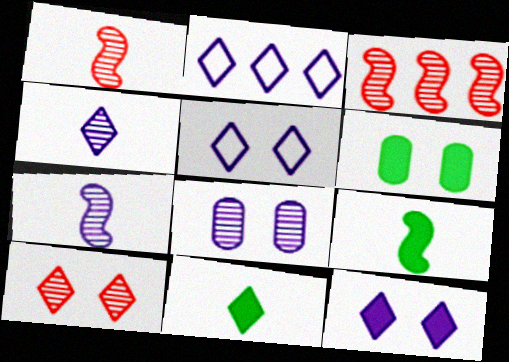[[1, 2, 6], 
[2, 4, 12], 
[2, 10, 11]]